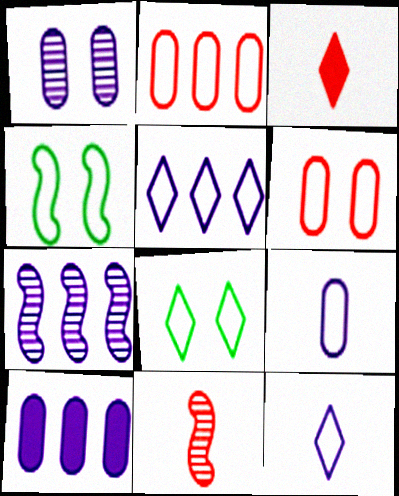[[1, 9, 10], 
[2, 4, 12], 
[5, 7, 10], 
[8, 10, 11]]